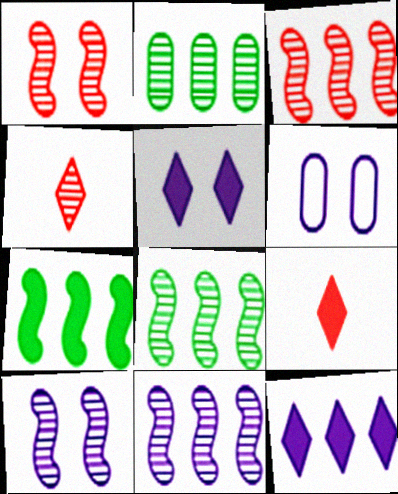[[2, 4, 10], 
[3, 8, 11], 
[4, 6, 7], 
[5, 6, 10], 
[6, 8, 9]]